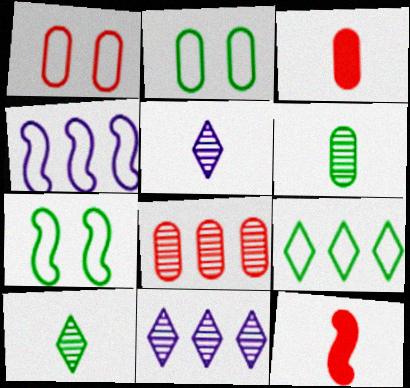[[1, 3, 8], 
[2, 11, 12], 
[3, 7, 11]]